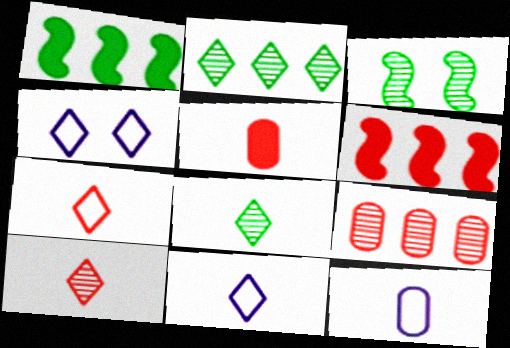[]